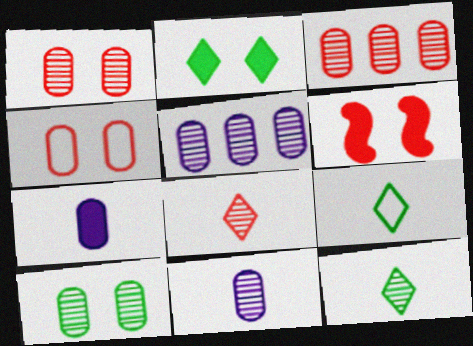[[3, 10, 11], 
[5, 6, 9]]